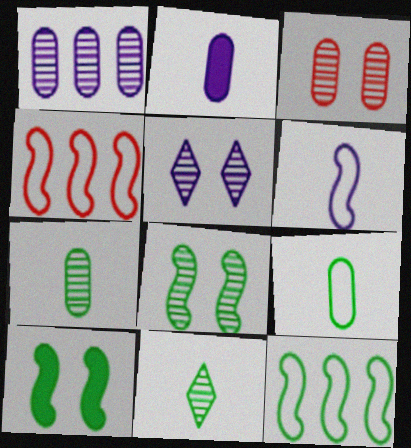[[1, 3, 7], 
[3, 5, 8]]